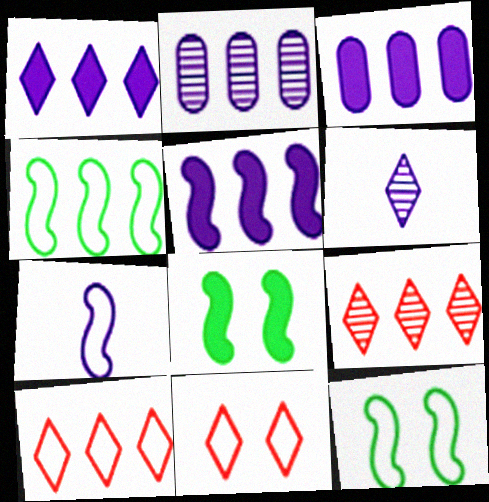[[1, 3, 5], 
[3, 4, 9]]